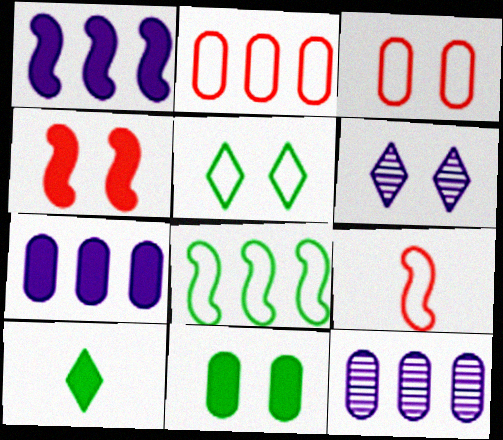[[4, 7, 10]]